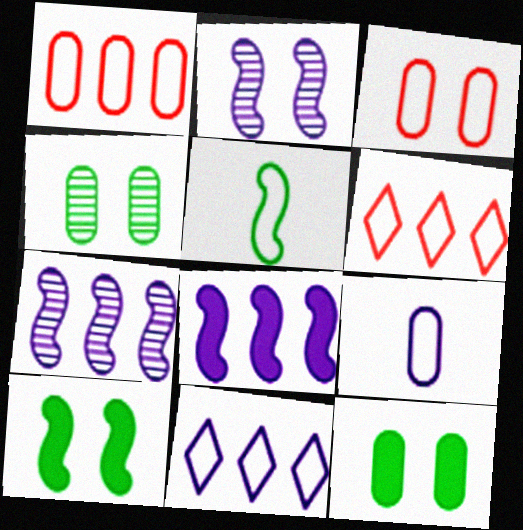[[3, 5, 11]]